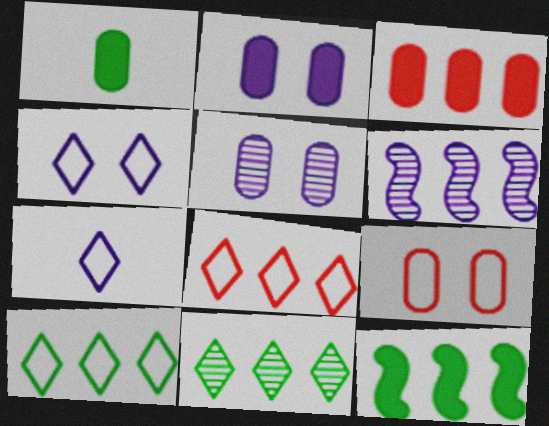[[1, 2, 3], 
[2, 6, 7], 
[3, 6, 10]]